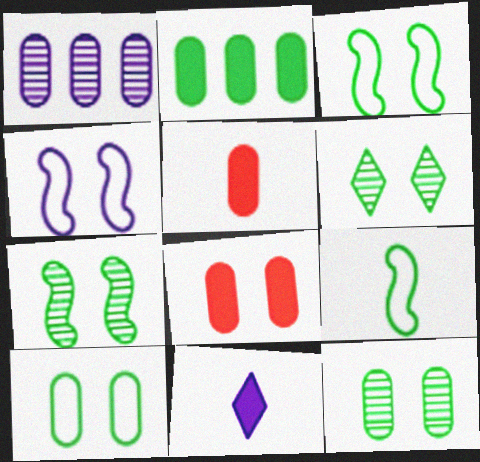[[1, 4, 11], 
[1, 5, 10], 
[2, 6, 9], 
[4, 6, 8], 
[6, 7, 12]]